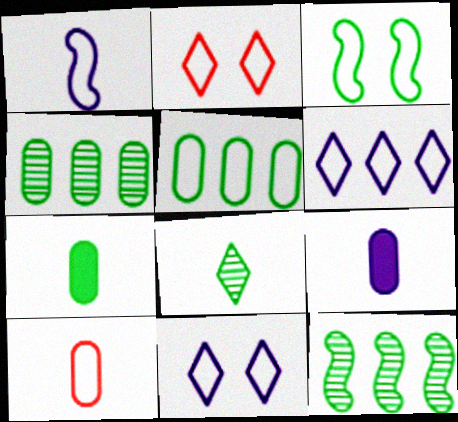[[1, 2, 5], 
[2, 9, 12], 
[3, 6, 10]]